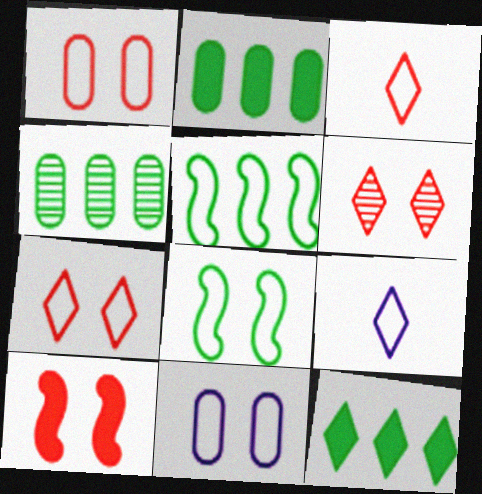[[1, 5, 9], 
[1, 6, 10], 
[3, 5, 11], 
[4, 5, 12], 
[4, 9, 10], 
[6, 9, 12], 
[7, 8, 11]]